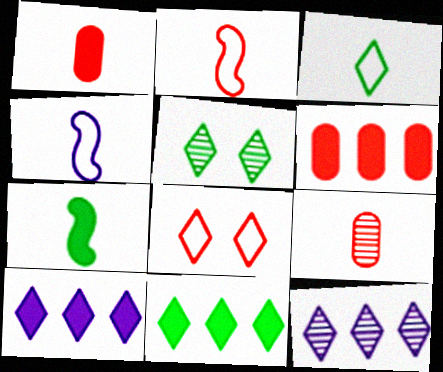[[3, 5, 11], 
[4, 5, 6]]